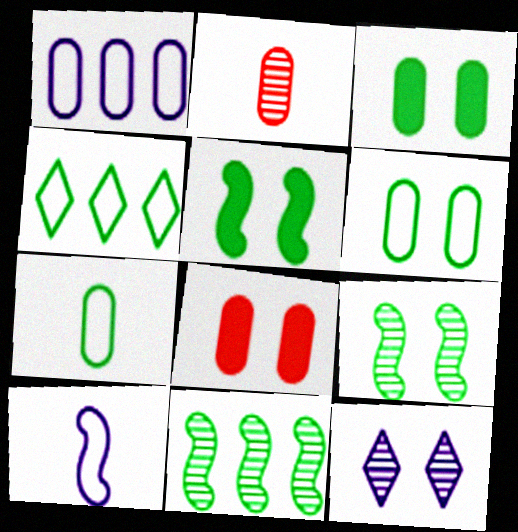[[1, 2, 3], 
[2, 11, 12]]